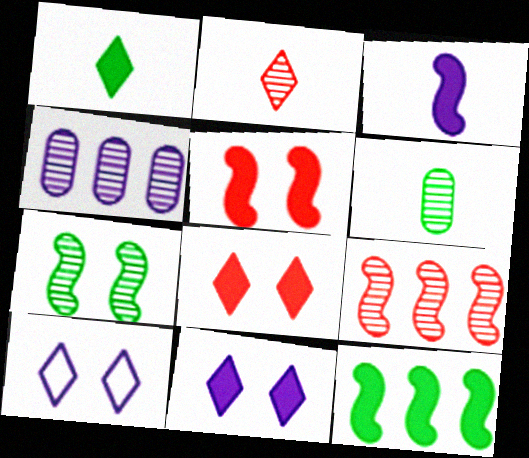[[2, 4, 7], 
[3, 4, 10], 
[3, 5, 12]]